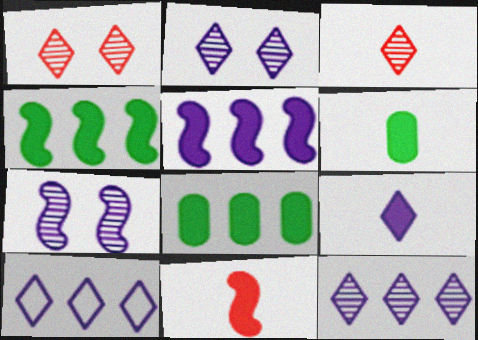[[2, 9, 10], 
[6, 9, 11]]